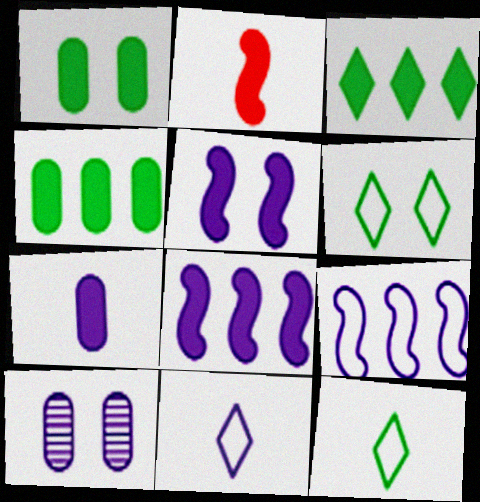[[8, 10, 11]]